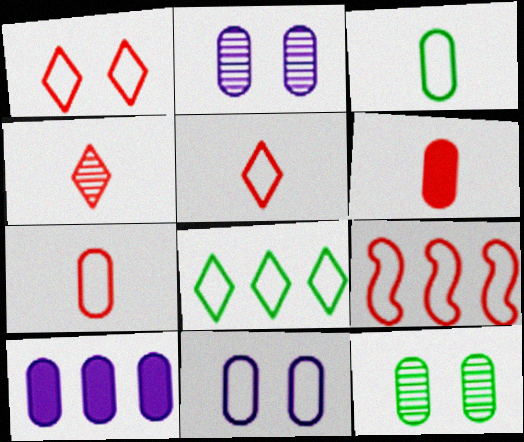[[1, 7, 9], 
[7, 10, 12]]